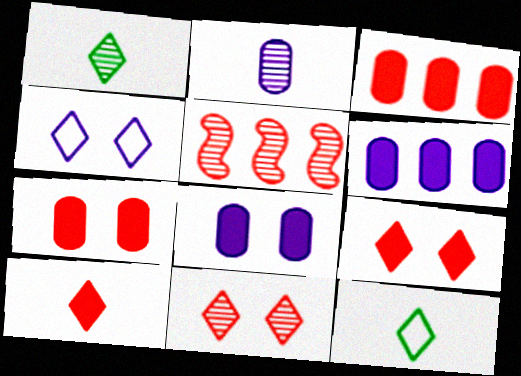[[5, 8, 12]]